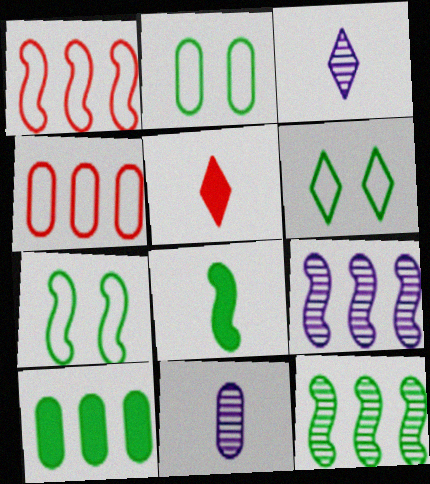[[2, 5, 9], 
[2, 6, 7], 
[7, 8, 12]]